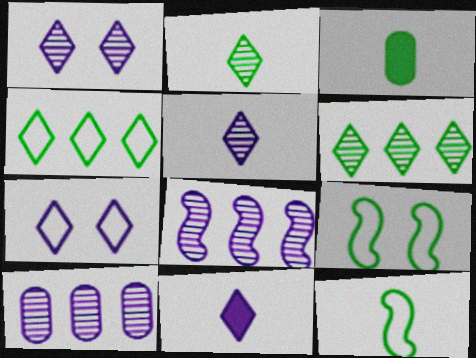[[2, 3, 12], 
[3, 6, 9]]